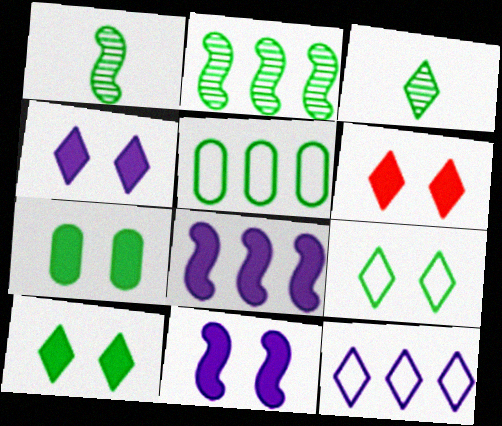[[1, 5, 10], 
[3, 6, 12], 
[4, 6, 10], 
[6, 7, 11]]